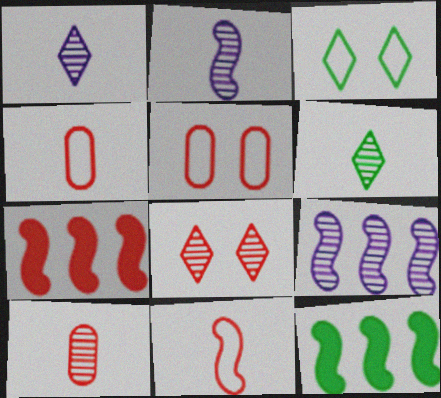[[1, 5, 12], 
[2, 6, 10], 
[4, 7, 8]]